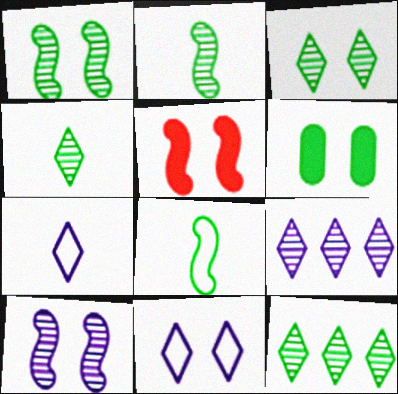[[3, 4, 12], 
[6, 8, 12]]